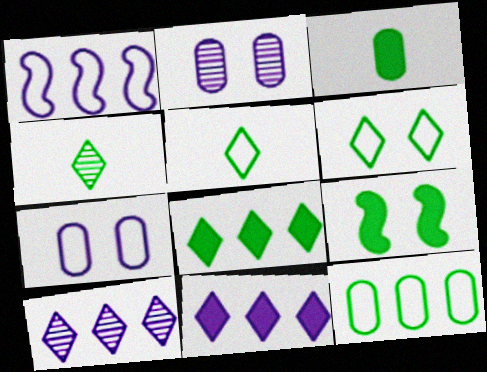[[3, 8, 9], 
[4, 6, 8], 
[4, 9, 12]]